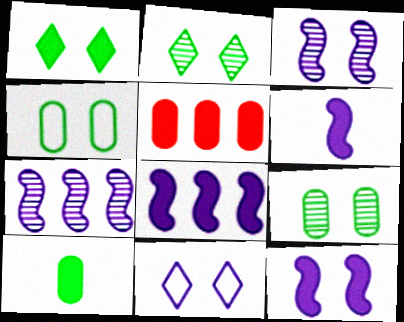[[1, 5, 6], 
[6, 8, 12]]